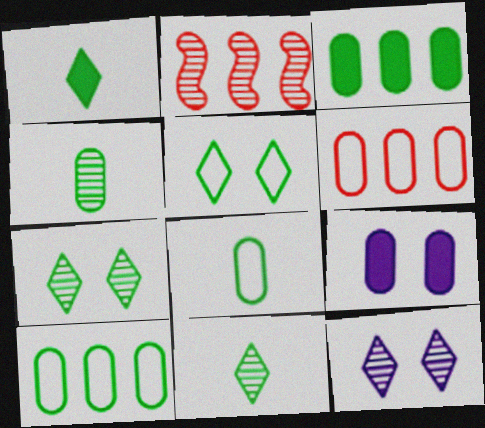[[2, 4, 12], 
[4, 6, 9]]